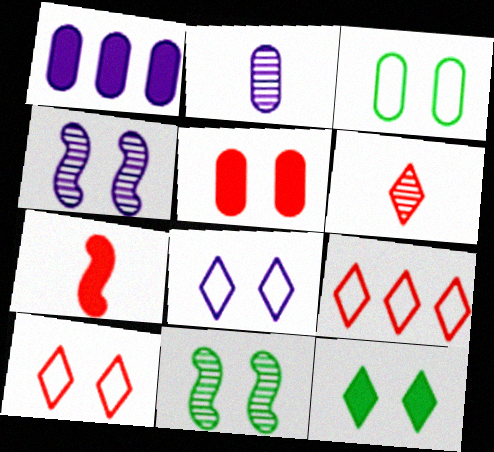[[1, 7, 12], 
[3, 11, 12], 
[5, 8, 11]]